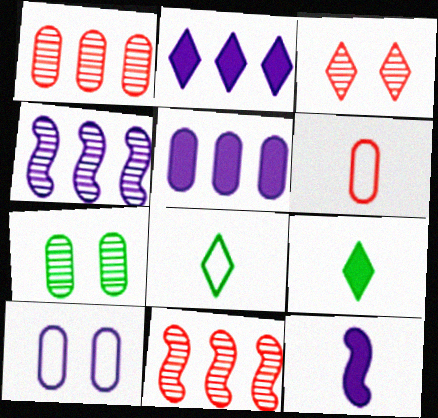[[2, 3, 8], 
[5, 6, 7], 
[9, 10, 11]]